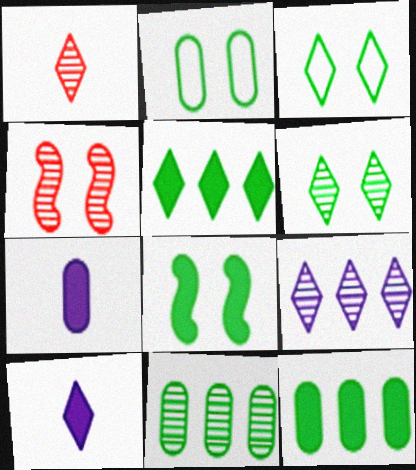[[1, 6, 9], 
[2, 6, 8]]